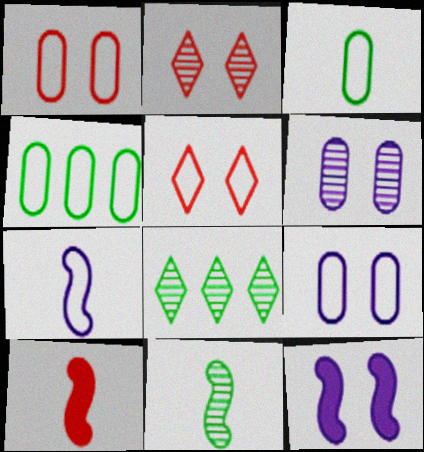[[4, 5, 7], 
[7, 10, 11], 
[8, 9, 10]]